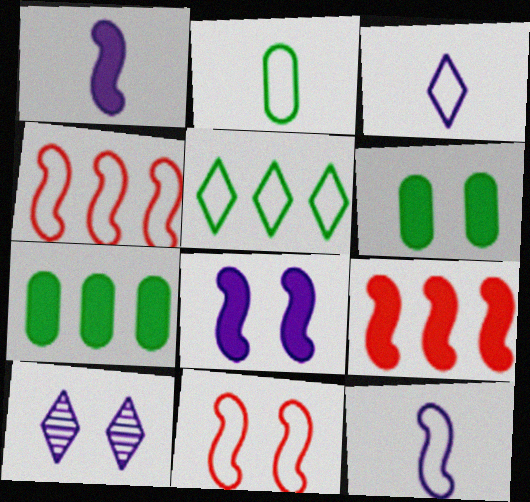[[2, 9, 10], 
[6, 10, 11]]